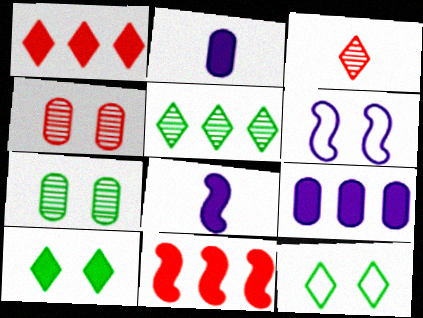[[2, 10, 11], 
[4, 6, 10]]